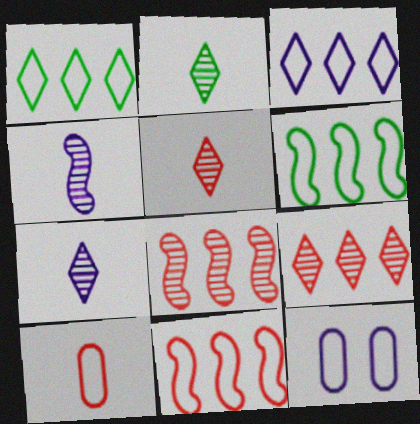[[2, 5, 7]]